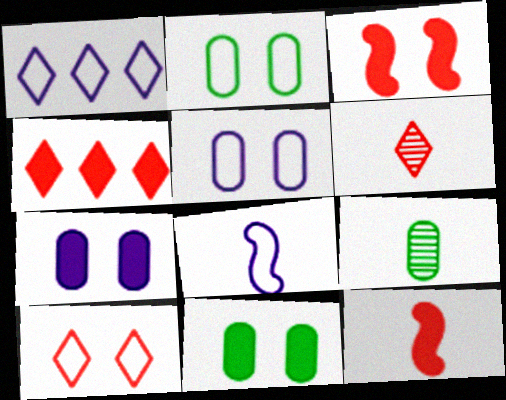[[1, 3, 9], 
[1, 5, 8], 
[4, 6, 10]]